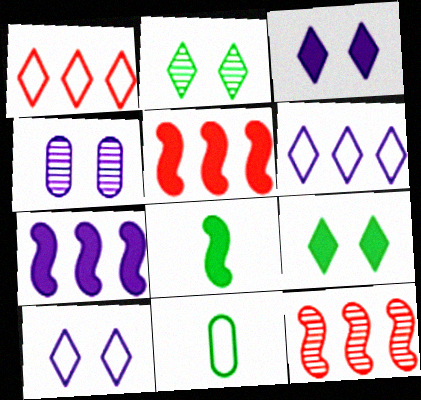[[1, 4, 8], 
[3, 11, 12]]